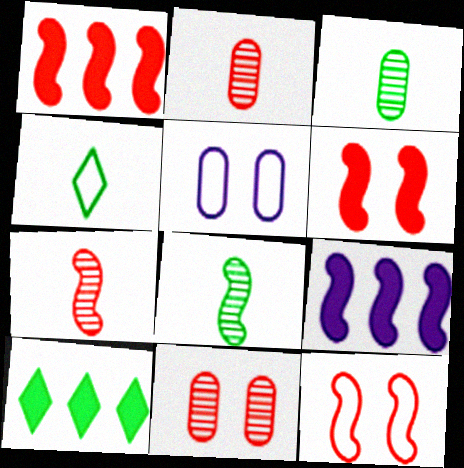[[1, 7, 12], 
[4, 9, 11], 
[5, 7, 10], 
[8, 9, 12]]